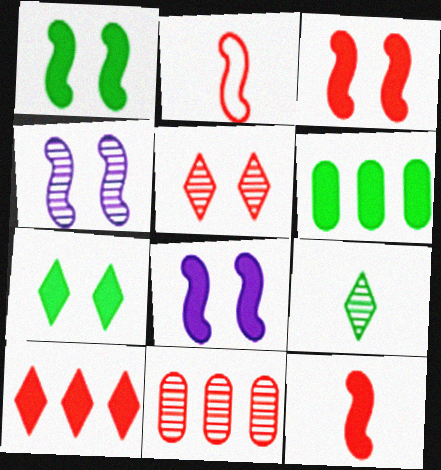[[1, 3, 8], 
[4, 9, 11]]